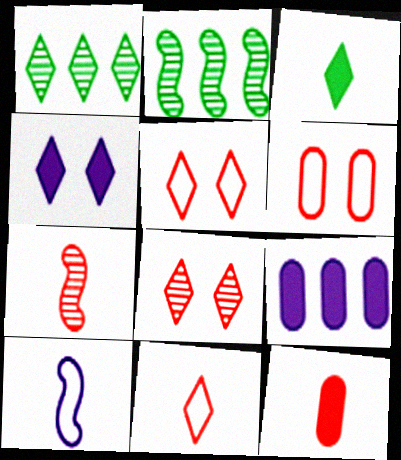[[1, 4, 11], 
[7, 11, 12]]